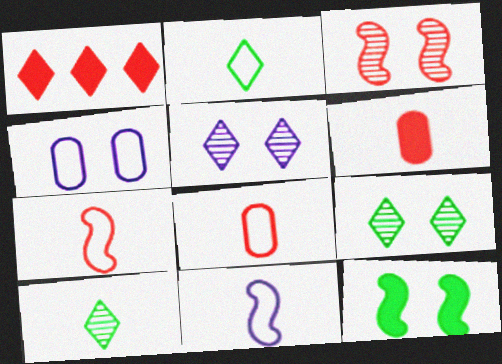[[1, 2, 5], 
[1, 3, 8], 
[2, 8, 11], 
[6, 10, 11]]